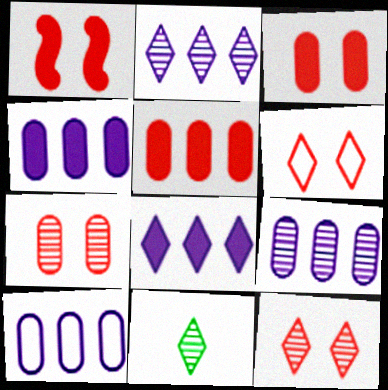[[1, 6, 7], 
[1, 10, 11], 
[2, 11, 12], 
[4, 9, 10], 
[6, 8, 11]]